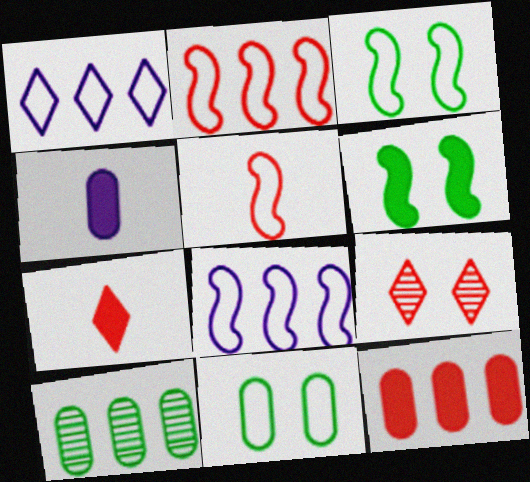[[1, 5, 11], 
[3, 5, 8], 
[5, 9, 12]]